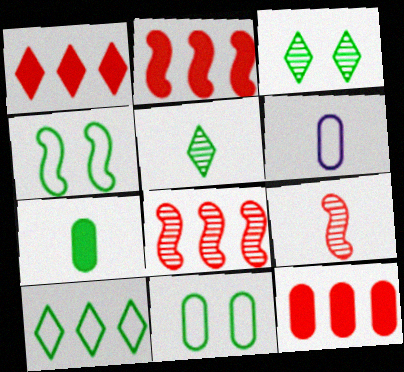[[1, 2, 12], 
[2, 3, 6]]